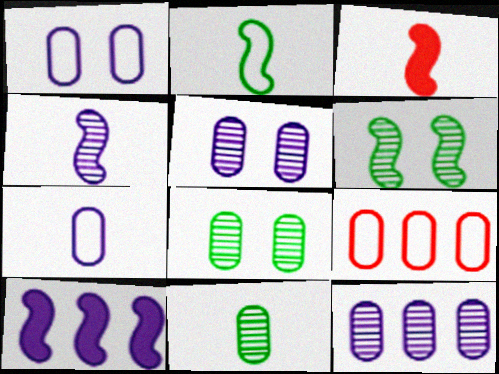[[2, 3, 4]]